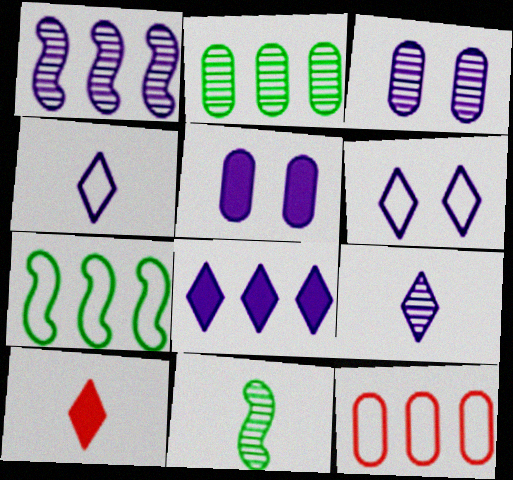[[1, 3, 9], 
[1, 4, 5], 
[3, 7, 10], 
[6, 8, 9]]